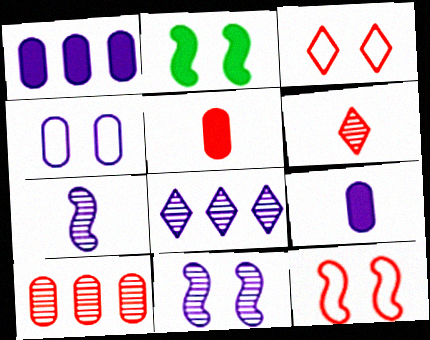[[2, 11, 12]]